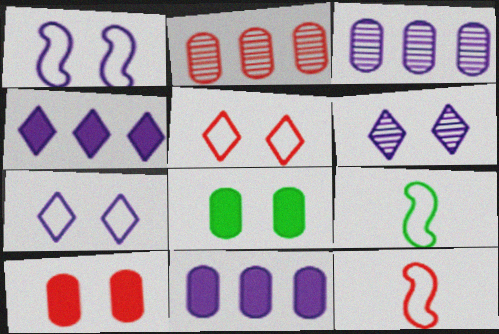[]